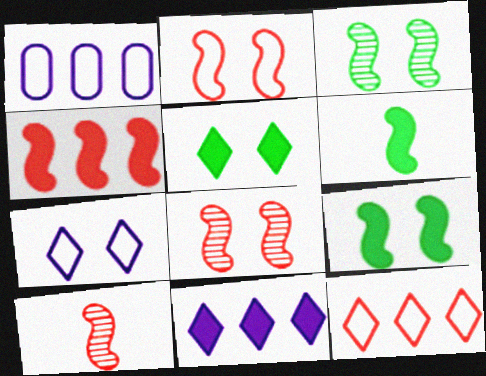[[1, 5, 10], 
[2, 4, 10]]